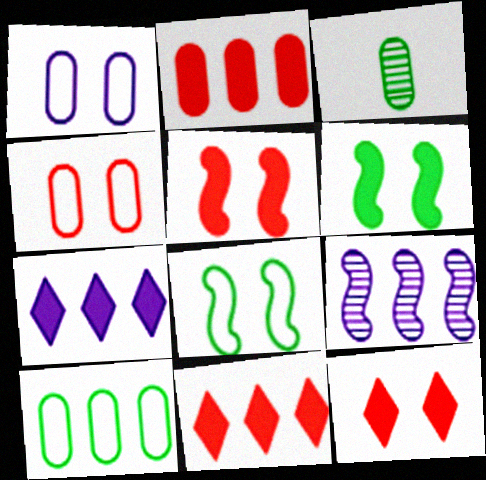[[1, 2, 3], 
[9, 10, 11]]